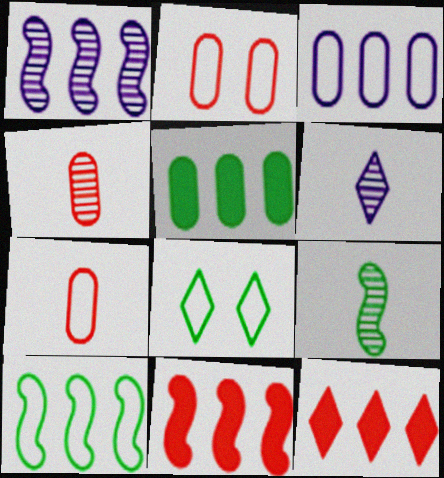[[1, 10, 11], 
[4, 6, 9], 
[5, 8, 9], 
[6, 8, 12]]